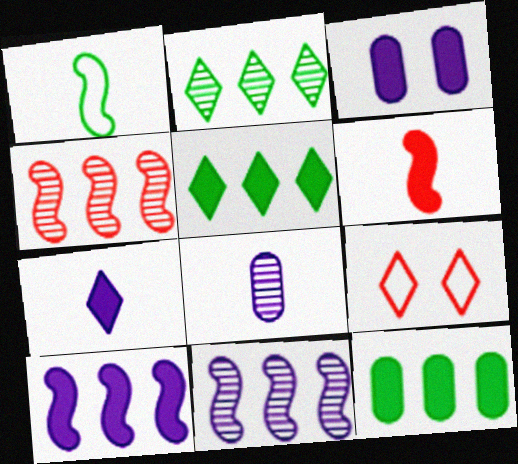[[2, 7, 9], 
[3, 5, 6], 
[3, 7, 10]]